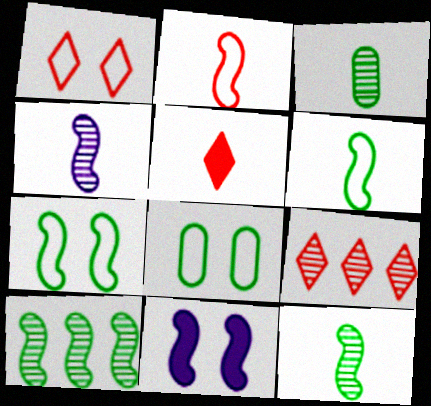[[1, 5, 9], 
[2, 10, 11]]